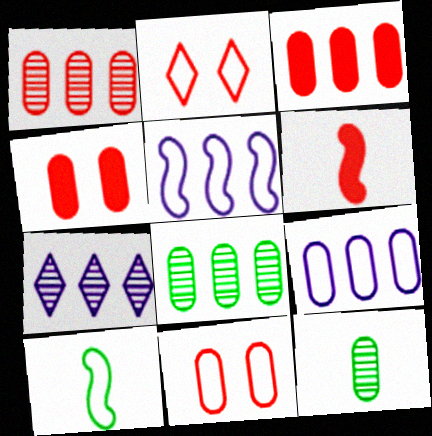[[1, 2, 6], 
[2, 9, 10], 
[3, 8, 9], 
[4, 7, 10], 
[4, 9, 12]]